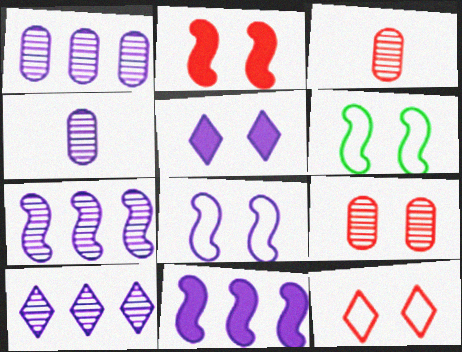[[1, 7, 10], 
[2, 9, 12], 
[5, 6, 9]]